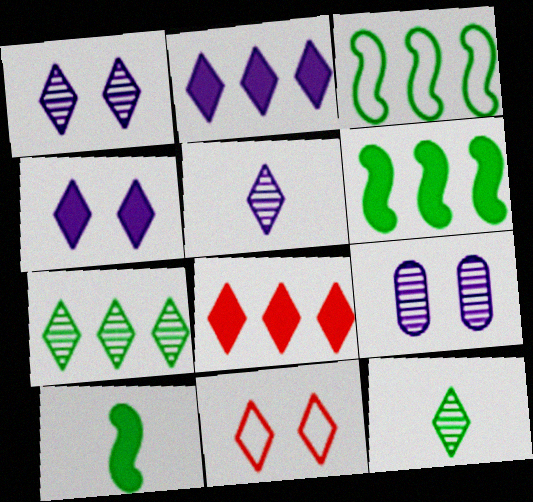[[2, 11, 12]]